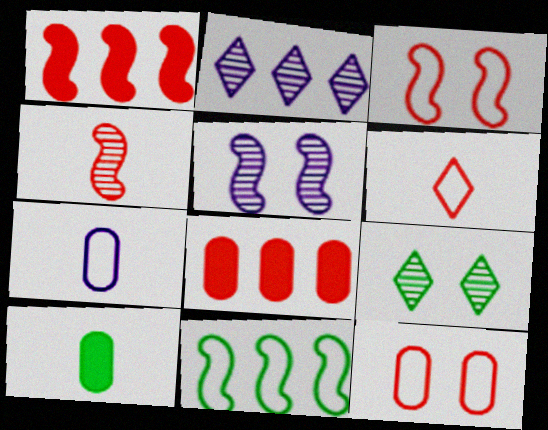[[1, 3, 4], 
[1, 7, 9], 
[2, 3, 10], 
[2, 8, 11], 
[9, 10, 11]]